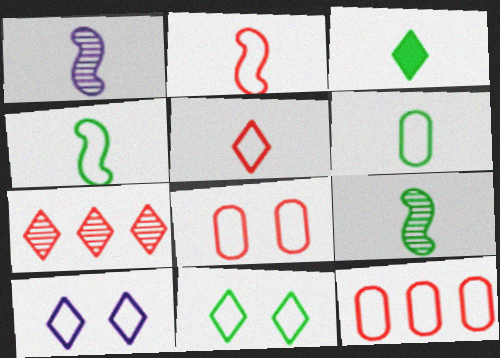[[3, 6, 9], 
[3, 7, 10], 
[4, 10, 12]]